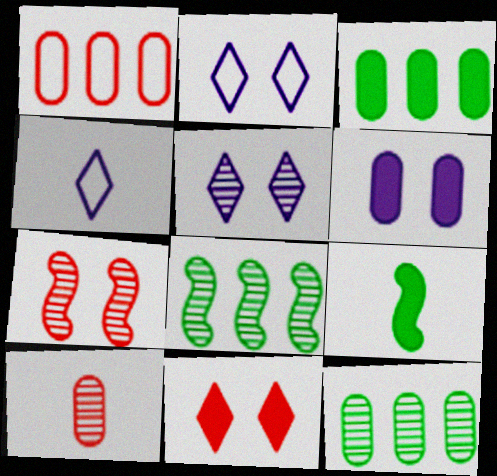[[1, 5, 9], 
[3, 4, 7], 
[4, 9, 10], 
[5, 8, 10]]